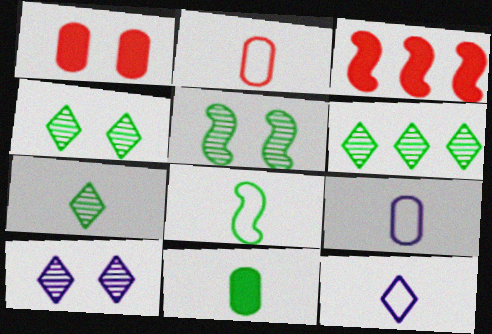[[2, 8, 12], 
[3, 4, 9], 
[4, 6, 7], 
[7, 8, 11]]